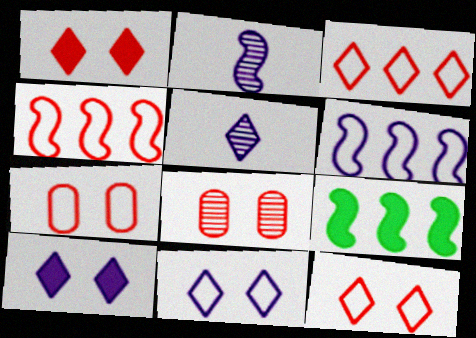[[5, 7, 9]]